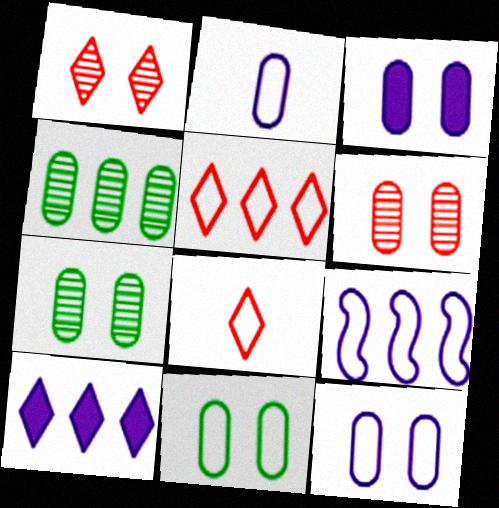[[3, 6, 11], 
[8, 9, 11]]